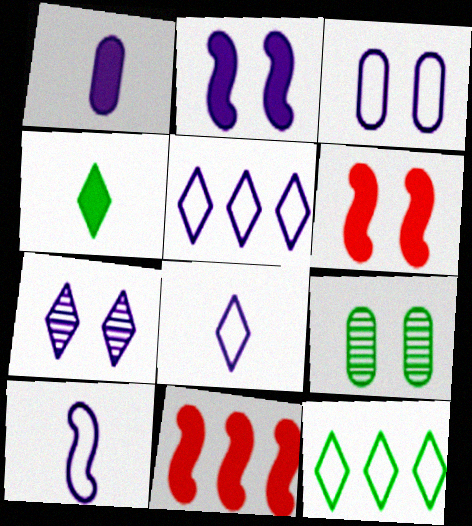[[2, 3, 7], 
[3, 5, 10], 
[8, 9, 11]]